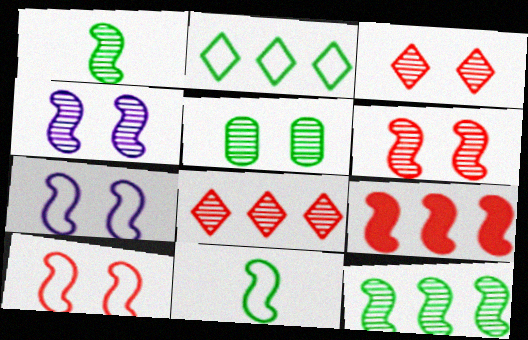[[1, 7, 9], 
[3, 4, 5], 
[4, 9, 11]]